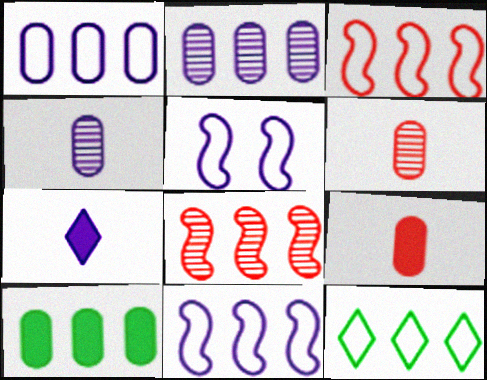[[1, 3, 12], 
[2, 5, 7]]